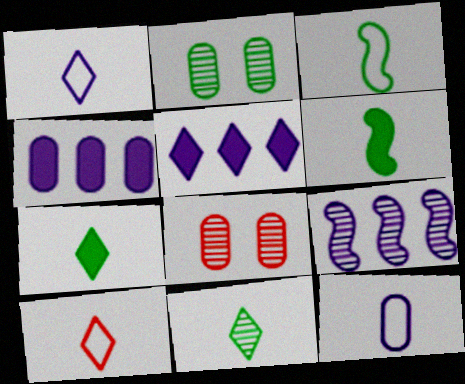[[3, 5, 8], 
[3, 10, 12], 
[8, 9, 11]]